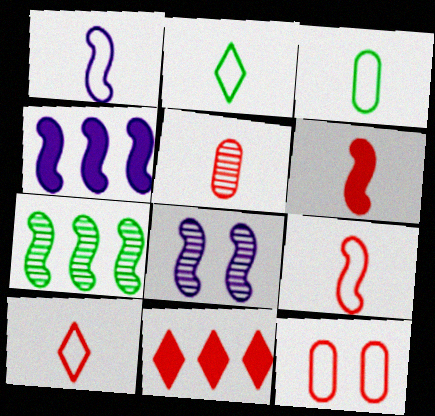[[1, 3, 10], 
[1, 4, 8], 
[3, 8, 11], 
[5, 6, 10]]